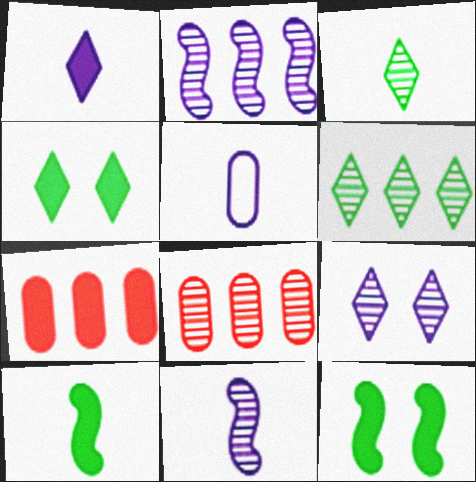[[1, 5, 11], 
[1, 7, 12], 
[2, 6, 8]]